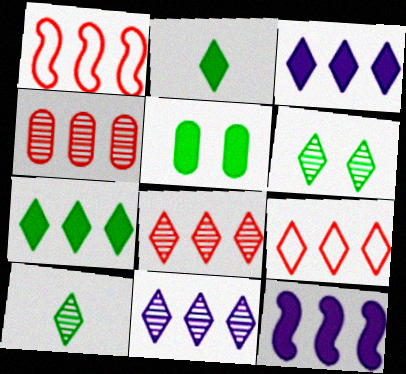[[7, 9, 11]]